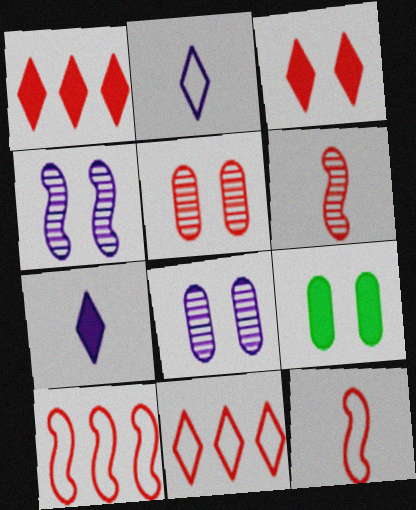[[1, 5, 12]]